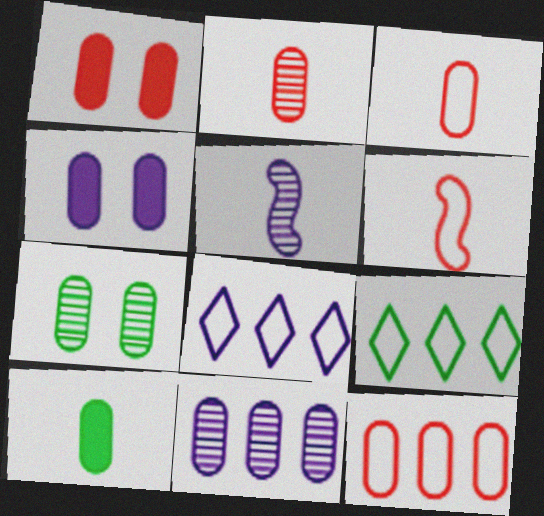[[1, 2, 12], 
[1, 5, 9], 
[2, 7, 11], 
[4, 5, 8]]